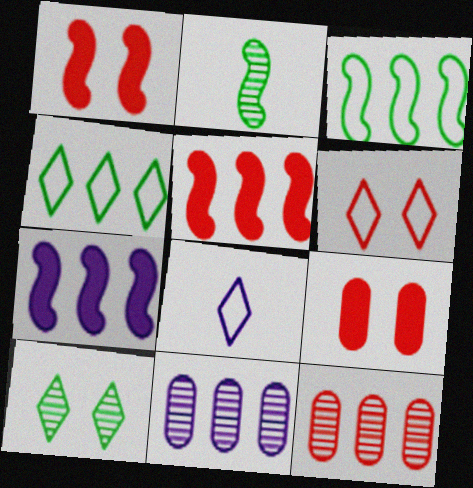[[4, 5, 11], 
[4, 6, 8], 
[4, 7, 12]]